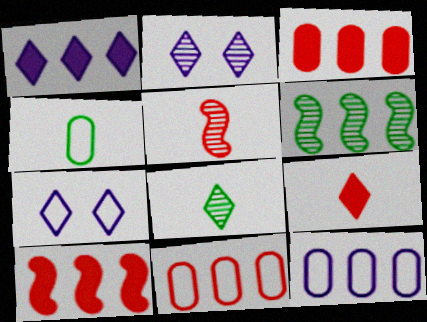[[1, 6, 11], 
[2, 4, 10]]